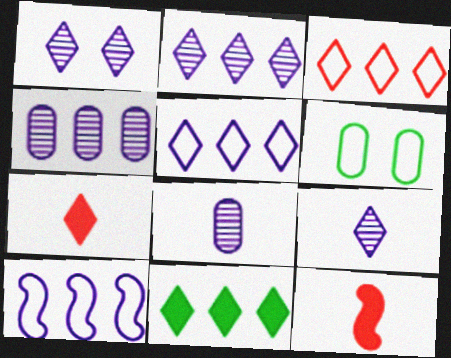[[1, 2, 9], 
[2, 3, 11], 
[2, 6, 12]]